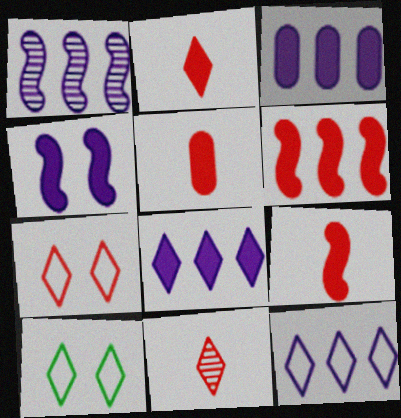[[1, 3, 12], 
[1, 5, 10], 
[2, 5, 9], 
[8, 10, 11]]